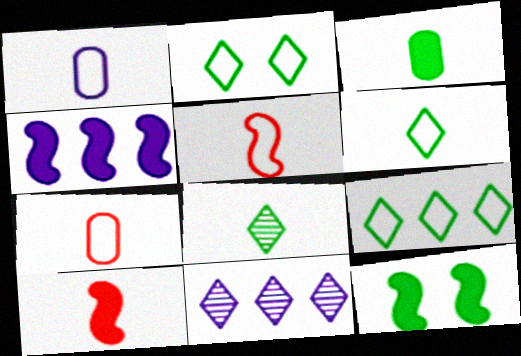[[1, 5, 6], 
[1, 8, 10], 
[2, 6, 9], 
[4, 10, 12], 
[7, 11, 12]]